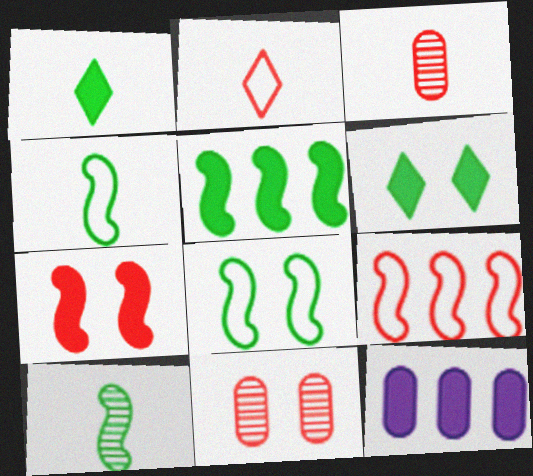[[1, 7, 12], 
[5, 8, 10]]